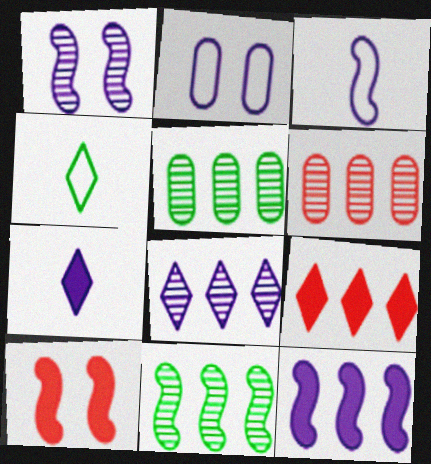[[1, 3, 12], 
[3, 10, 11], 
[6, 8, 11]]